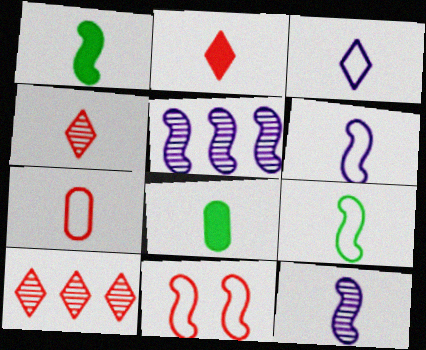[[1, 5, 11], 
[3, 7, 9], 
[4, 6, 8]]